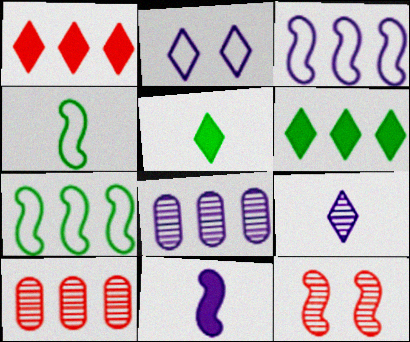[[1, 7, 8], 
[2, 8, 11], 
[3, 6, 10], 
[7, 11, 12]]